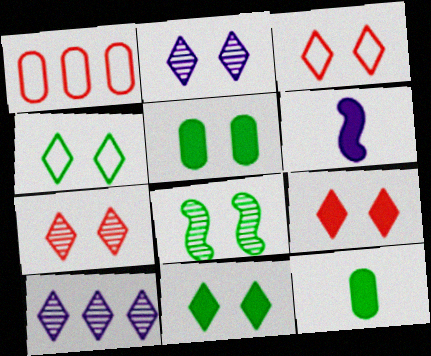[[2, 3, 11], 
[2, 4, 9], 
[3, 7, 9], 
[4, 5, 8]]